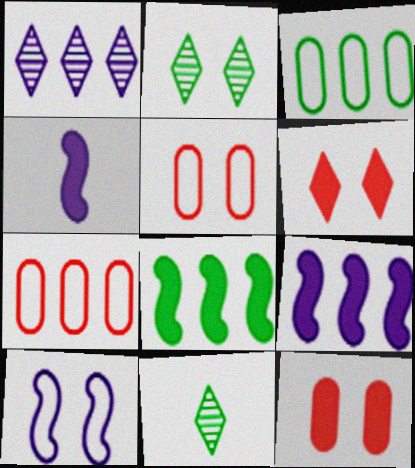[[1, 7, 8], 
[2, 4, 7], 
[2, 10, 12], 
[5, 9, 11]]